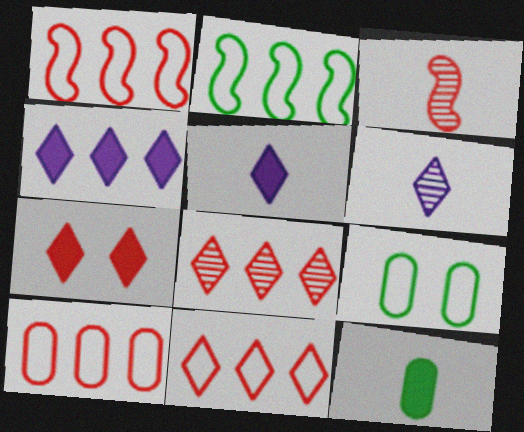[[1, 10, 11], 
[3, 4, 9], 
[3, 7, 10]]